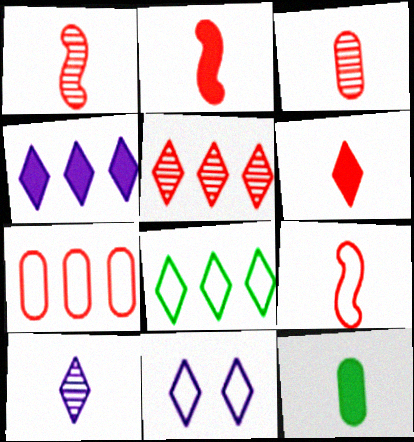[[1, 2, 9], 
[3, 6, 9], 
[4, 5, 8], 
[4, 10, 11], 
[9, 10, 12]]